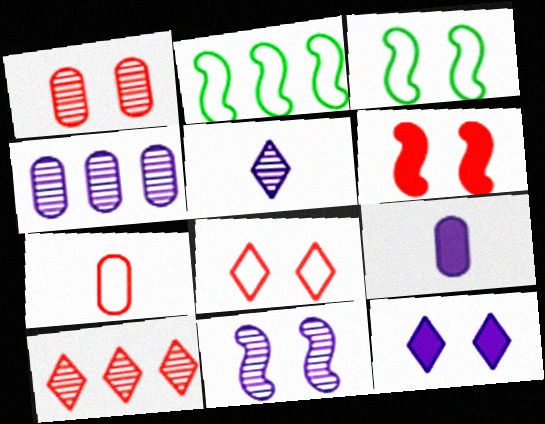[[1, 3, 12], 
[1, 6, 8], 
[3, 6, 11], 
[3, 9, 10], 
[4, 5, 11], 
[6, 7, 10]]